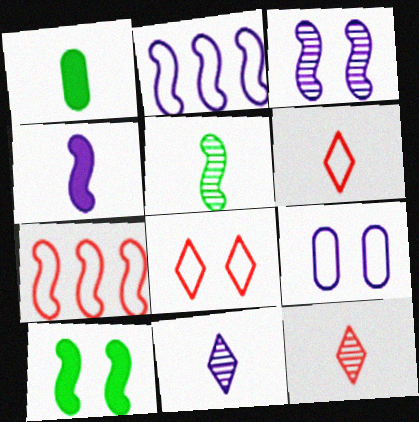[[2, 3, 4]]